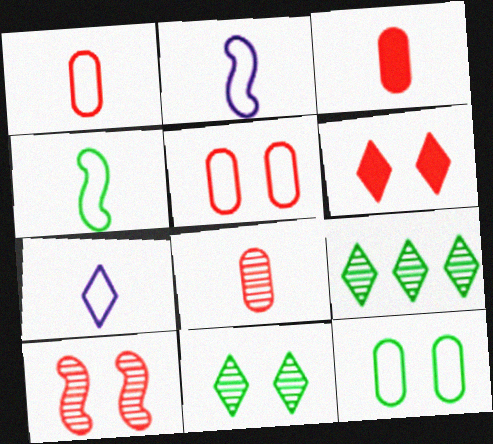[[1, 3, 8], 
[1, 4, 7], 
[5, 6, 10], 
[6, 7, 9]]